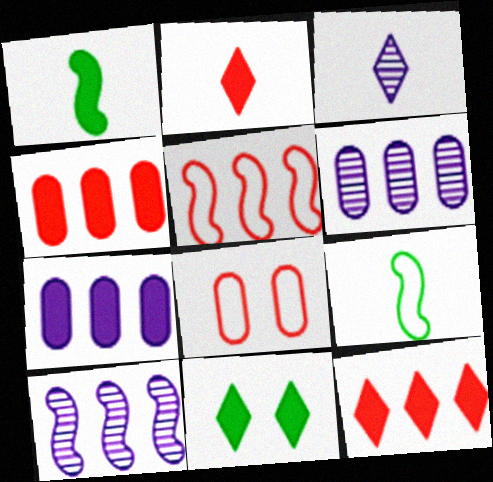[]